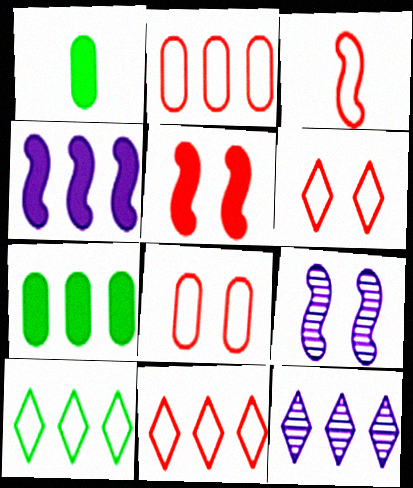[[1, 9, 11], 
[2, 3, 6], 
[3, 8, 11]]